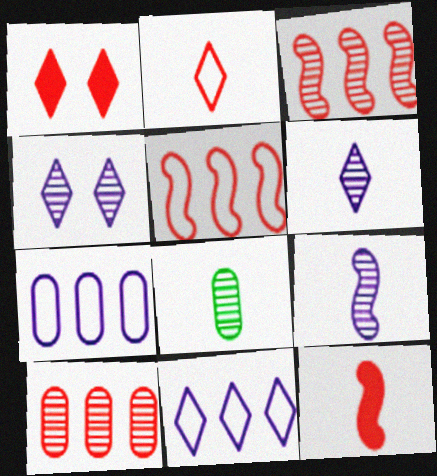[[3, 4, 8]]